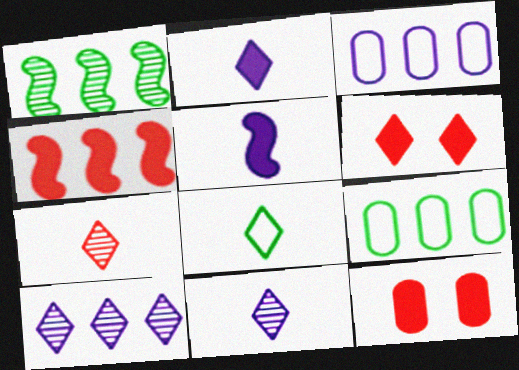[[2, 7, 8], 
[4, 9, 10], 
[6, 8, 10]]